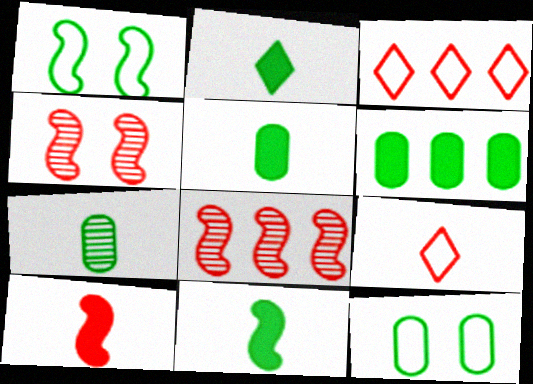[[2, 5, 11], 
[6, 7, 12]]